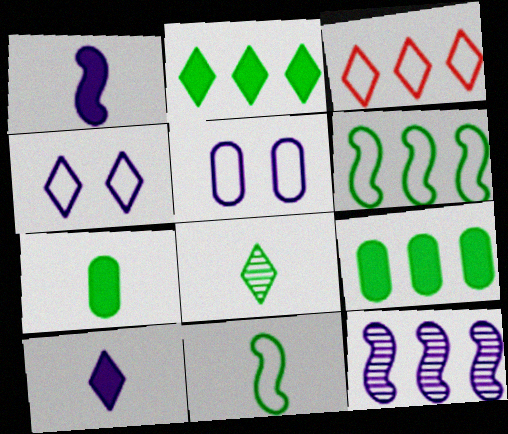[[3, 5, 11], 
[3, 9, 12], 
[5, 10, 12], 
[7, 8, 11]]